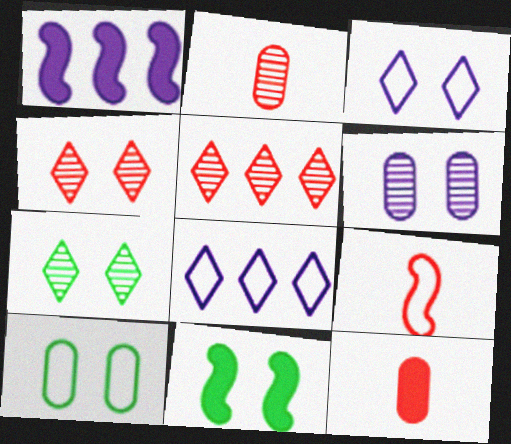[[2, 8, 11], 
[7, 10, 11], 
[8, 9, 10]]